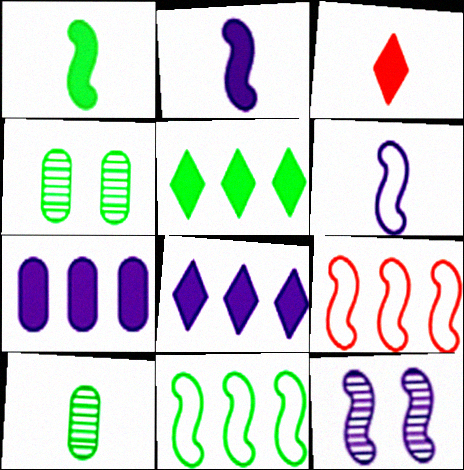[[1, 9, 12], 
[3, 6, 10]]